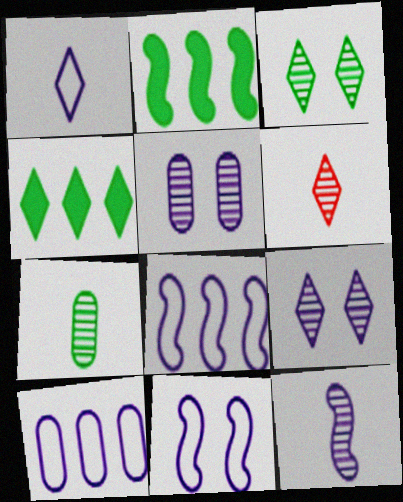[[1, 10, 11], 
[6, 7, 12]]